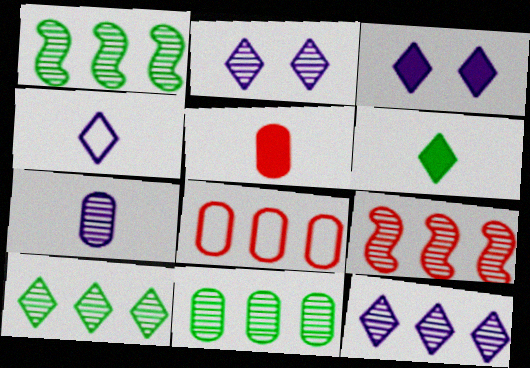[[1, 10, 11], 
[3, 4, 12], 
[9, 11, 12]]